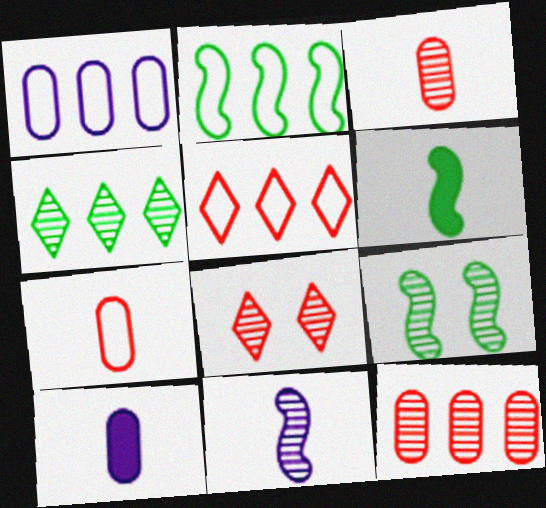[[1, 2, 5], 
[1, 6, 8], 
[2, 6, 9], 
[2, 8, 10], 
[5, 9, 10]]